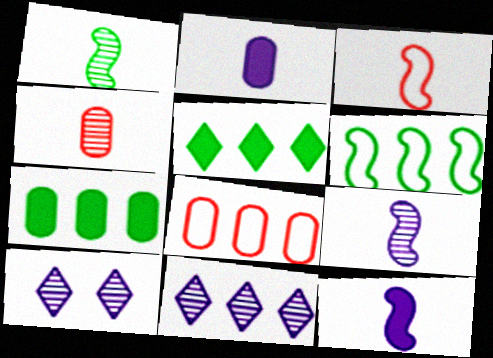[[1, 3, 12], 
[3, 7, 10]]